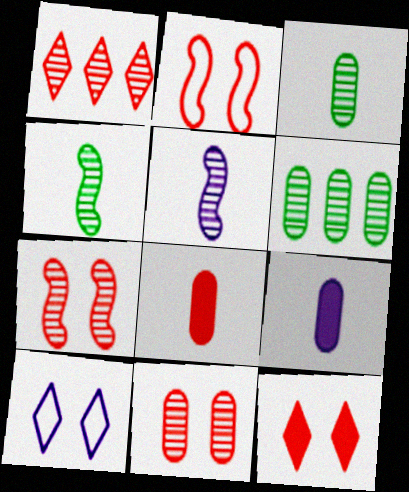[[1, 2, 8], 
[2, 11, 12]]